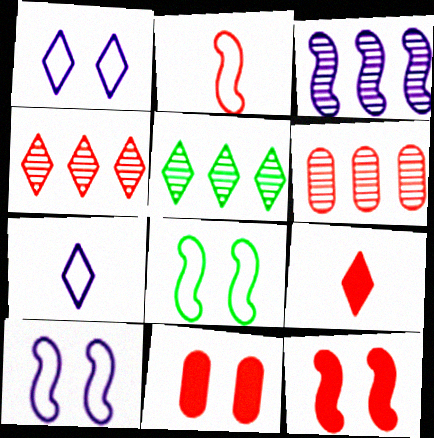[[1, 5, 9], 
[2, 4, 11], 
[3, 5, 6]]